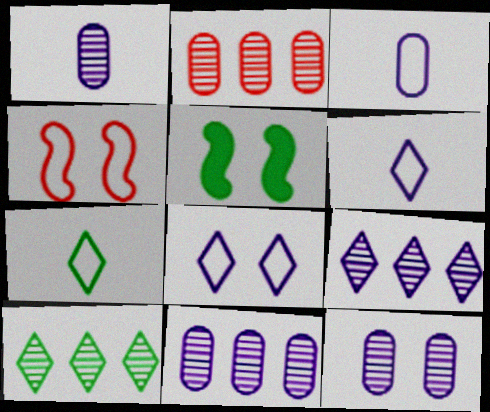[[1, 11, 12], 
[2, 5, 6]]